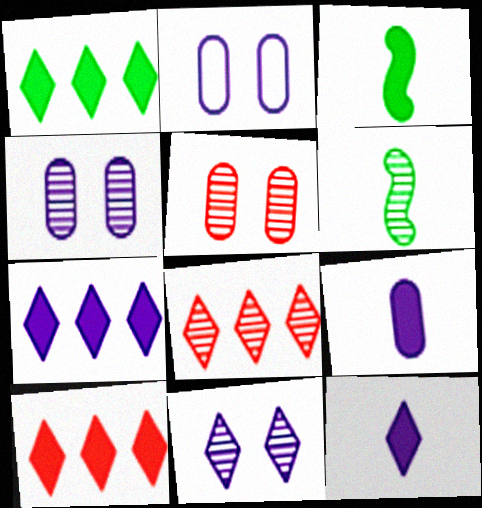[[1, 7, 10], 
[2, 3, 8], 
[2, 6, 10], 
[4, 6, 8]]